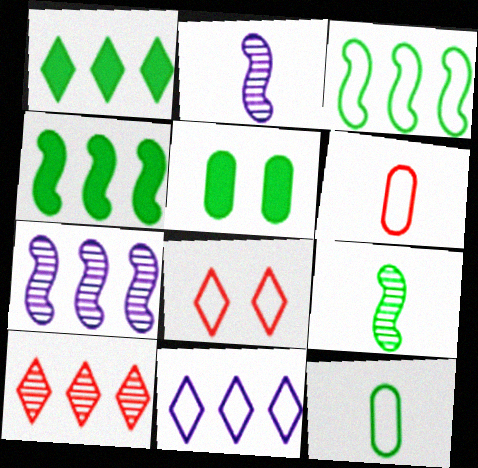[[1, 10, 11]]